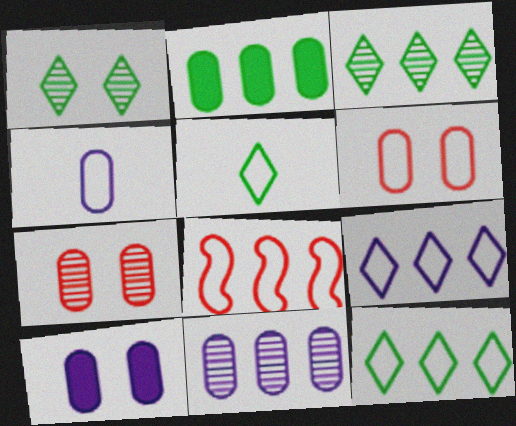[[2, 4, 7], 
[4, 10, 11]]